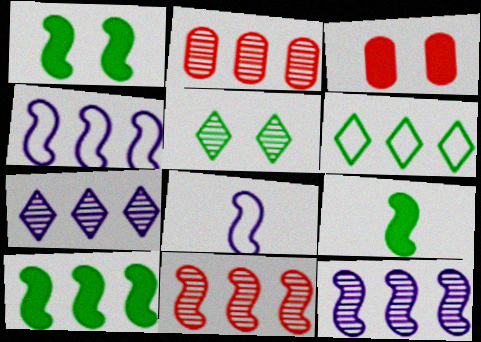[[1, 8, 11], 
[1, 9, 10], 
[4, 10, 11]]